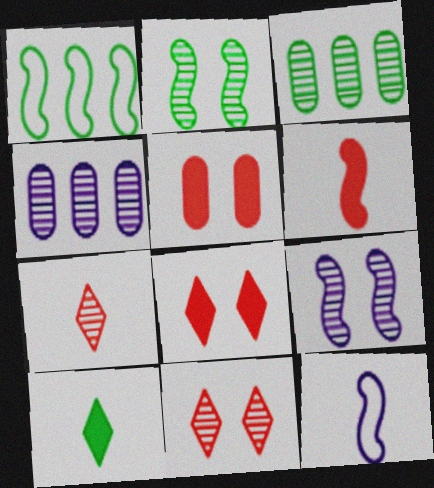[[1, 6, 9], 
[2, 4, 7], 
[3, 7, 9], 
[3, 8, 12]]